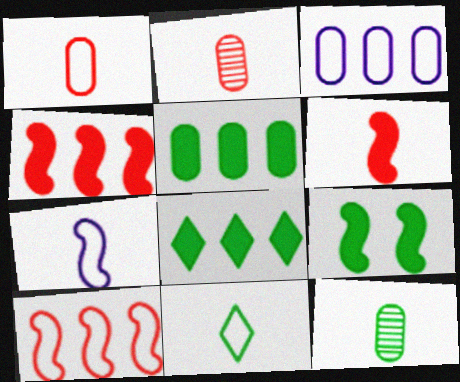[[1, 7, 11]]